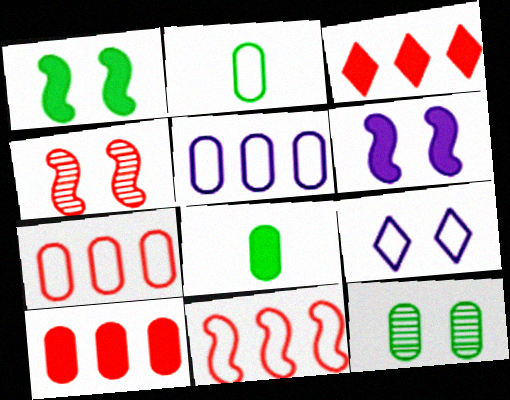[[2, 9, 11], 
[3, 6, 8]]